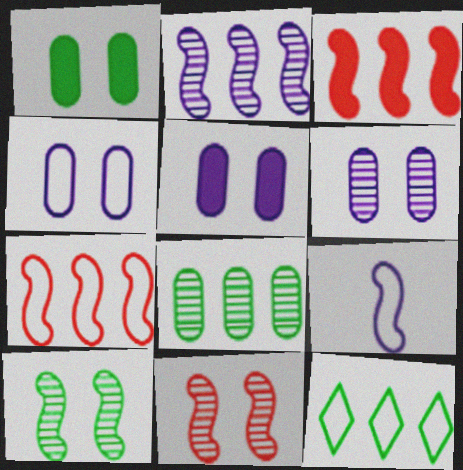[[3, 9, 10], 
[4, 5, 6]]